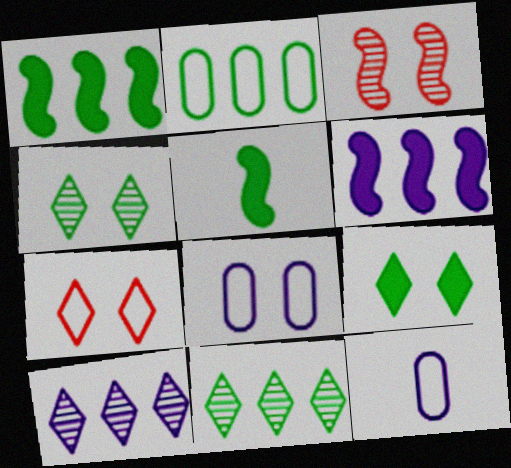[[1, 2, 11], 
[2, 4, 5], 
[3, 8, 9]]